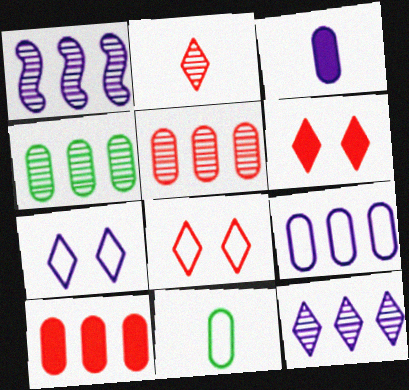[[1, 3, 7], 
[1, 6, 11], 
[4, 9, 10]]